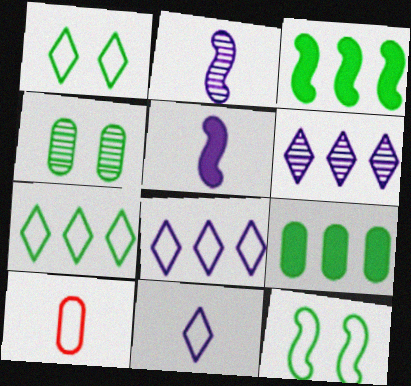[[8, 10, 12]]